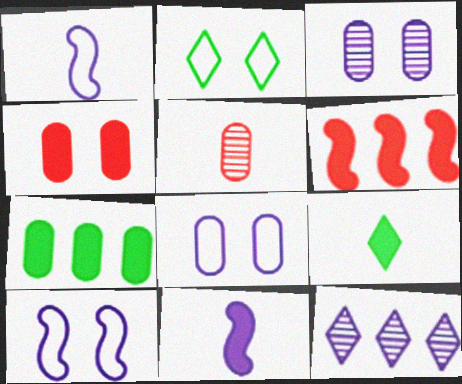[[1, 5, 9], 
[5, 7, 8], 
[8, 11, 12]]